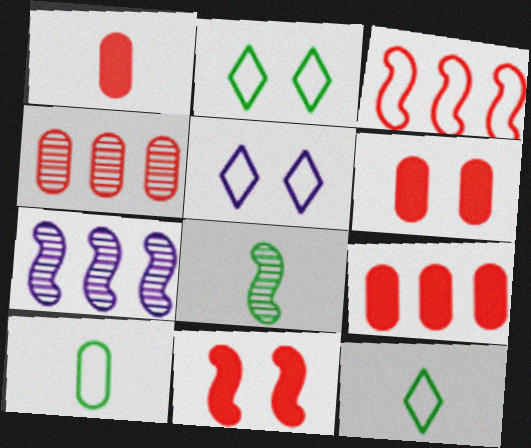[[1, 2, 7], 
[1, 6, 9], 
[3, 5, 10], 
[5, 8, 9], 
[6, 7, 12]]